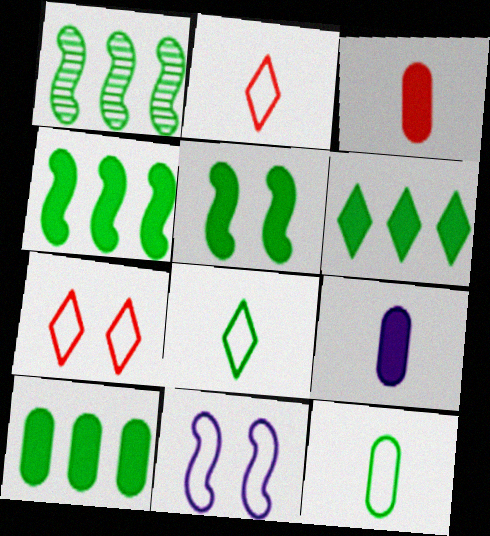[[1, 7, 9], 
[4, 6, 10]]